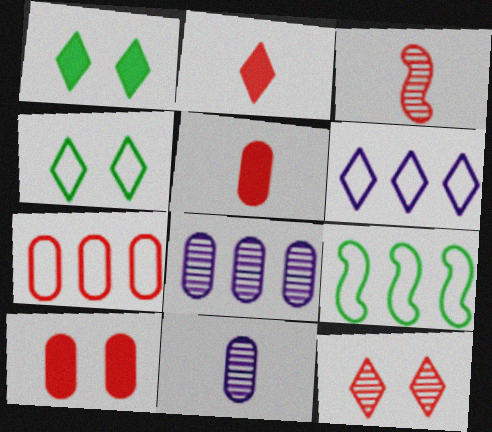[[6, 7, 9]]